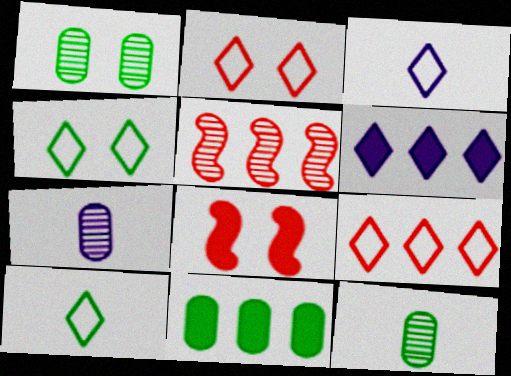[[3, 4, 9]]